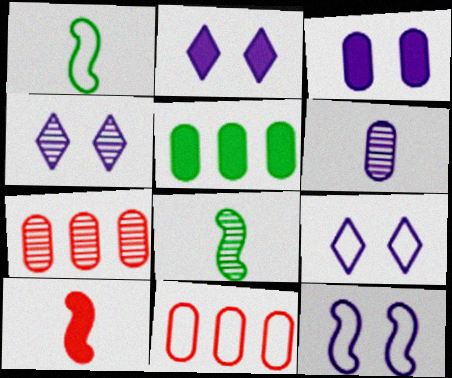[[1, 2, 7], 
[1, 9, 11], 
[2, 4, 9], 
[2, 5, 10], 
[2, 8, 11], 
[3, 4, 12], 
[4, 7, 8]]